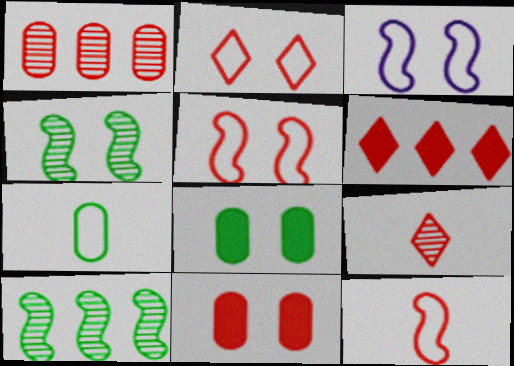[[2, 6, 9]]